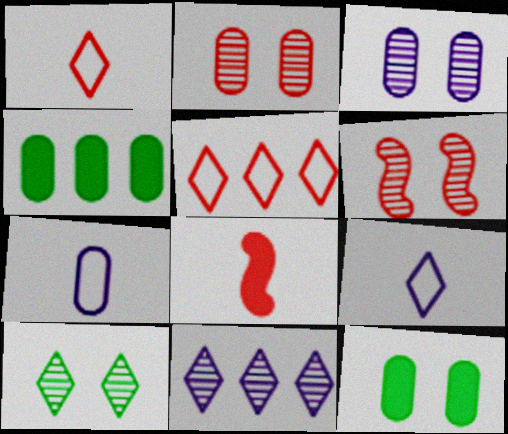[[2, 4, 7], 
[2, 5, 8], 
[3, 6, 10], 
[4, 6, 9]]